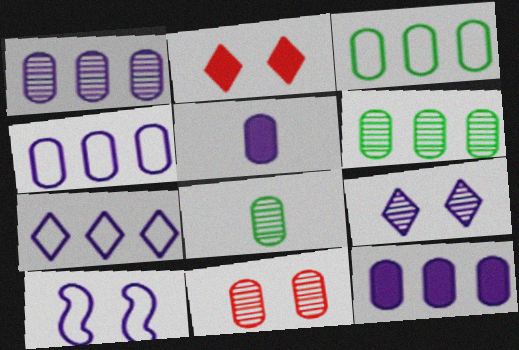[[1, 4, 12], 
[1, 8, 11], 
[3, 5, 11]]